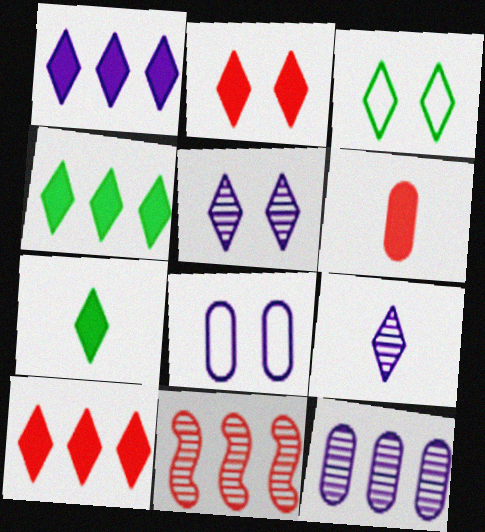[[1, 2, 7], 
[1, 4, 10], 
[2, 3, 5], 
[3, 9, 10], 
[7, 8, 11]]